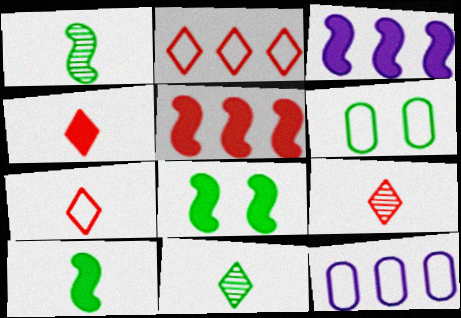[[3, 6, 9], 
[4, 7, 9], 
[8, 9, 12]]